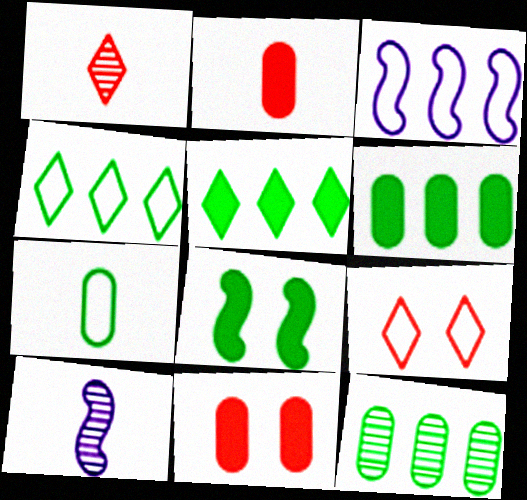[[3, 7, 9], 
[4, 10, 11], 
[6, 9, 10]]